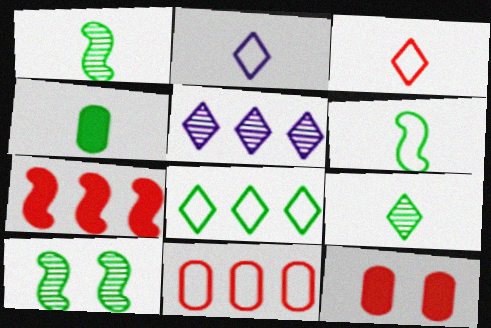[[4, 6, 9], 
[4, 8, 10], 
[5, 6, 12]]